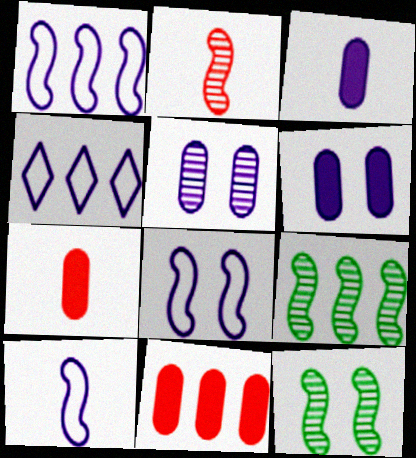[[1, 8, 10], 
[4, 7, 12], 
[4, 9, 11]]